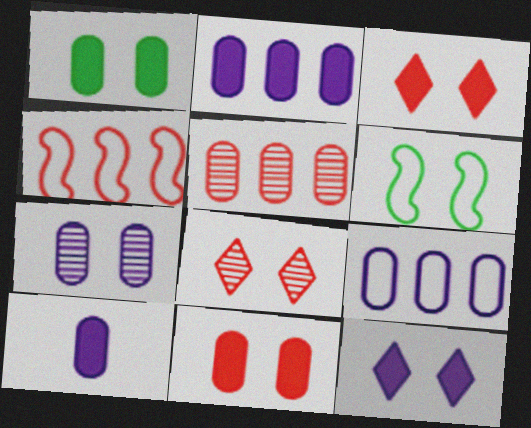[[3, 6, 7], 
[7, 9, 10]]